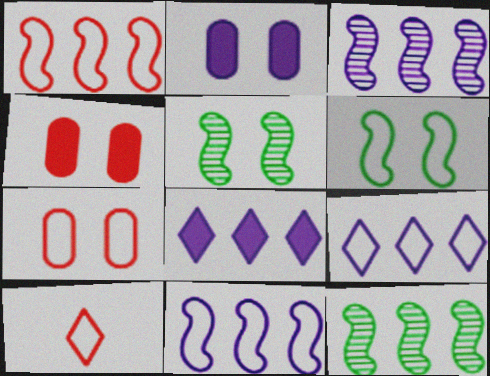[[1, 7, 10], 
[2, 10, 12]]